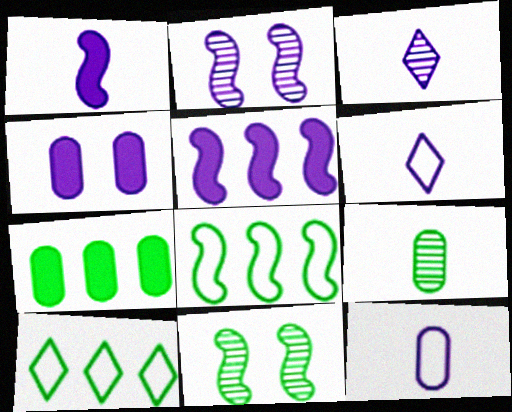[[1, 3, 12]]